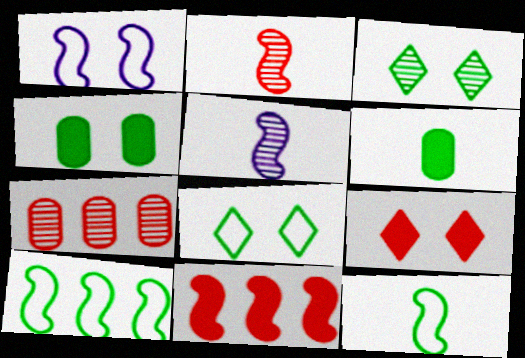[[3, 5, 7], 
[3, 6, 10]]